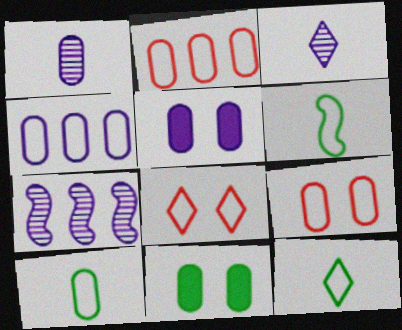[[1, 2, 11], 
[1, 4, 5], 
[4, 6, 8], 
[4, 9, 10], 
[6, 10, 12]]